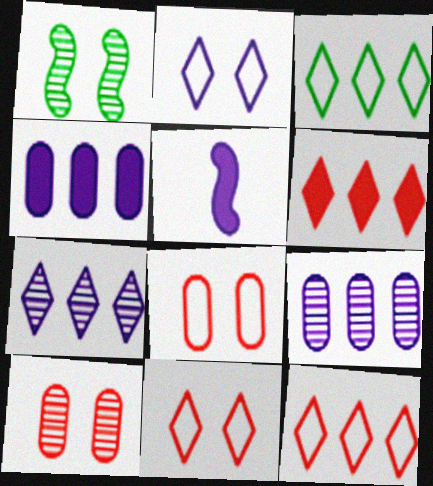[[2, 5, 9], 
[3, 5, 10], 
[3, 6, 7]]